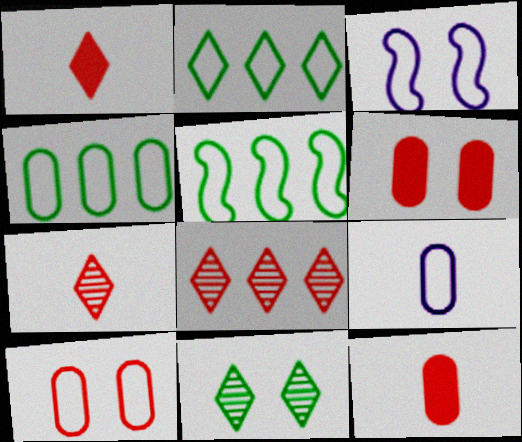[[2, 4, 5], 
[3, 6, 11], 
[4, 9, 10]]